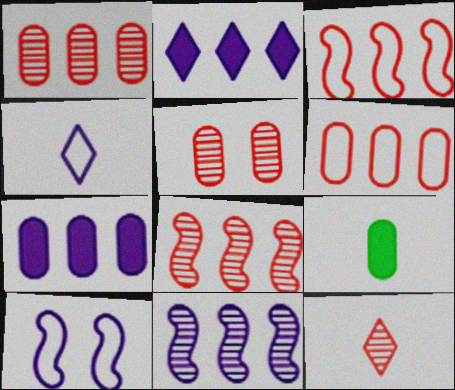[[5, 8, 12]]